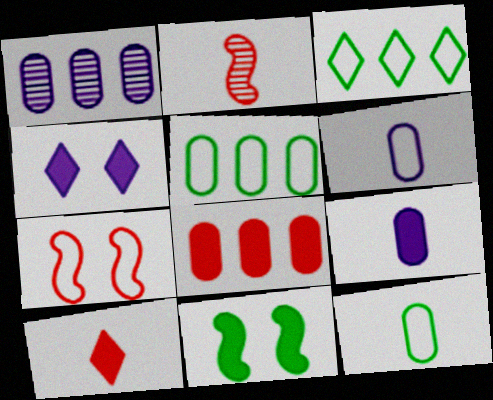[[1, 5, 8], 
[2, 4, 5], 
[3, 6, 7]]